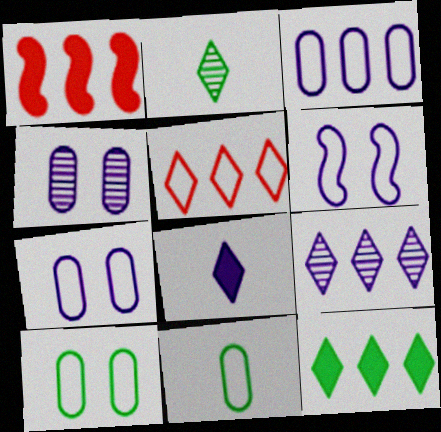[[1, 2, 7], 
[5, 6, 11], 
[5, 9, 12]]